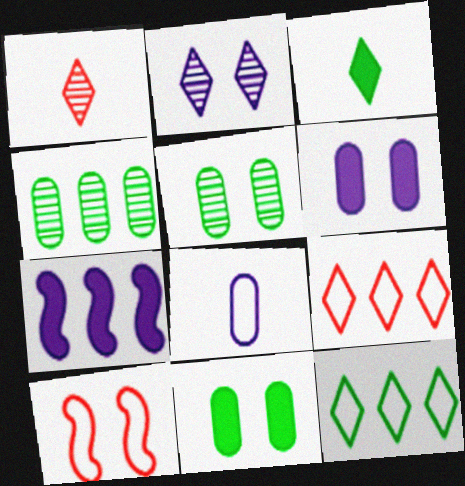[[2, 3, 9], 
[2, 7, 8], 
[2, 10, 11], 
[4, 7, 9], 
[8, 10, 12]]